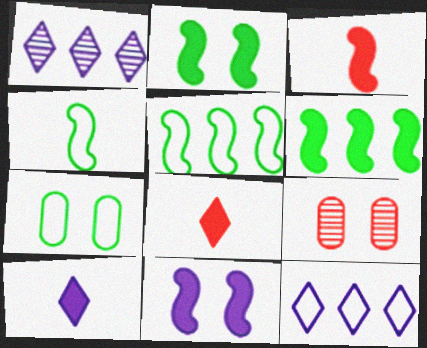[[1, 3, 7], 
[3, 6, 11], 
[5, 9, 10]]